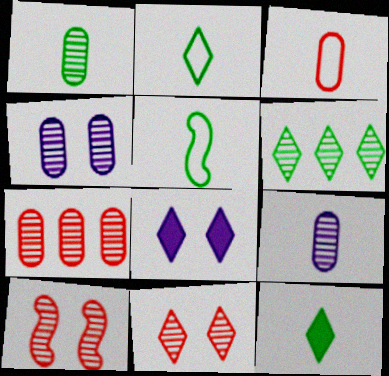[[1, 4, 7], 
[1, 5, 12], 
[5, 7, 8], 
[6, 9, 10]]